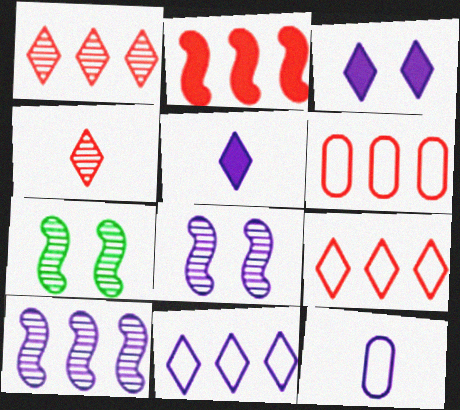[[1, 2, 6], 
[3, 10, 12], 
[5, 6, 7]]